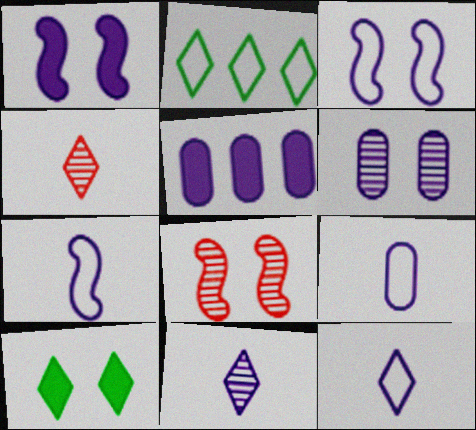[[3, 5, 11], 
[5, 6, 9], 
[7, 9, 12]]